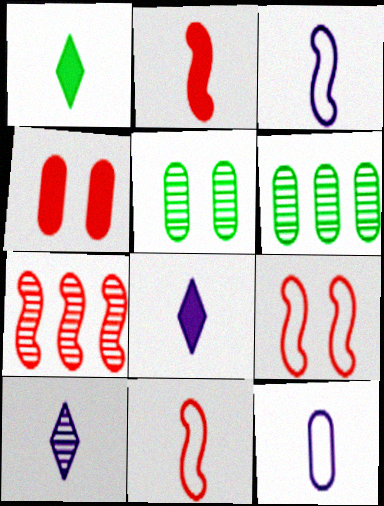[[2, 7, 9], 
[4, 6, 12], 
[5, 7, 10], 
[6, 8, 9]]